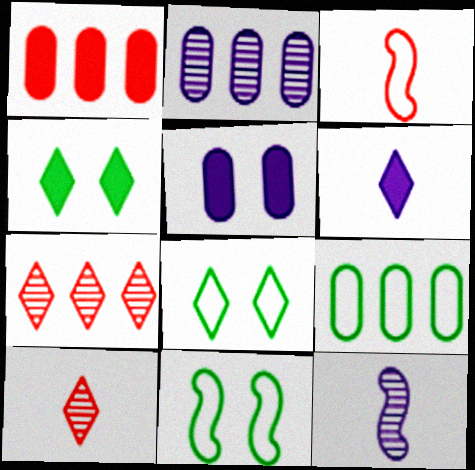[[1, 2, 9], 
[1, 8, 12], 
[2, 3, 4], 
[6, 7, 8]]